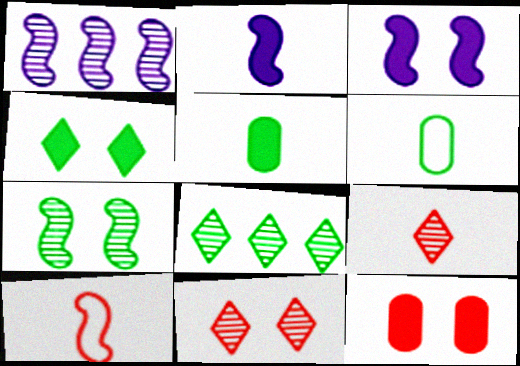[[2, 6, 9], 
[3, 4, 12]]